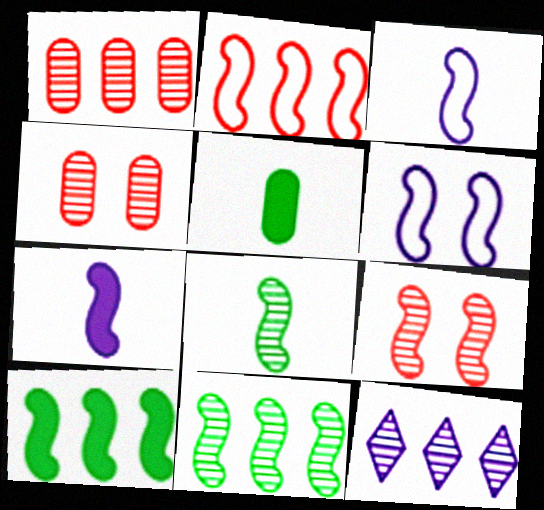[[1, 11, 12], 
[3, 9, 10], 
[4, 8, 12]]